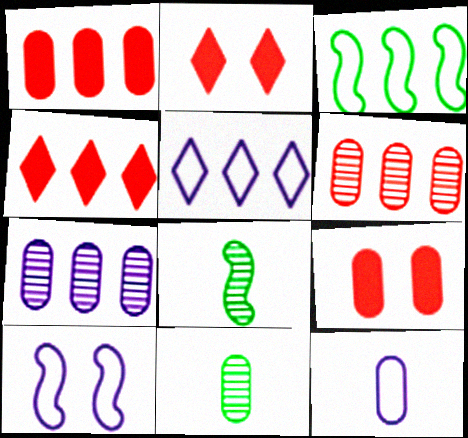[[3, 4, 7], 
[4, 10, 11], 
[5, 8, 9], 
[5, 10, 12]]